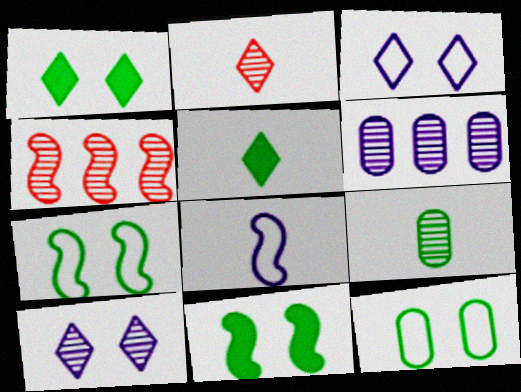[[4, 8, 11], 
[4, 9, 10]]